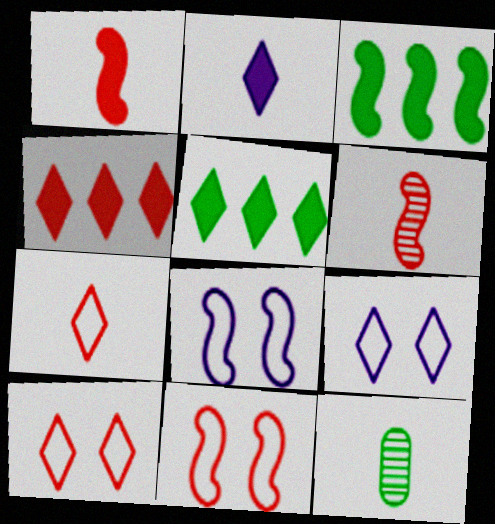[[3, 6, 8], 
[4, 8, 12]]